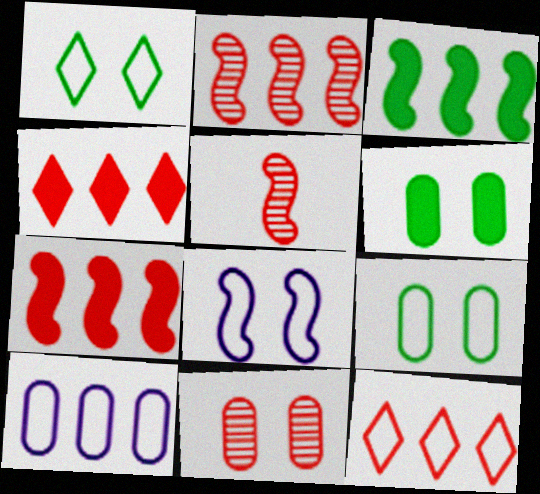[[3, 5, 8]]